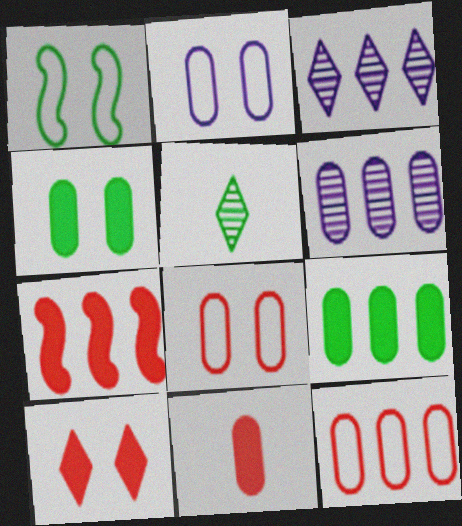[[1, 3, 11], 
[1, 5, 9], 
[2, 5, 7], 
[6, 9, 12], 
[7, 10, 11]]